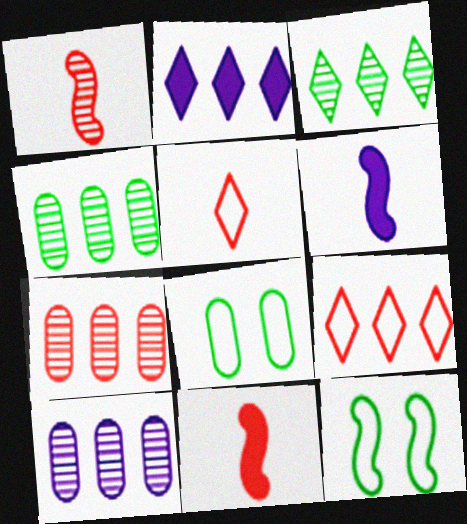[[1, 2, 8], 
[2, 3, 9], 
[4, 7, 10]]